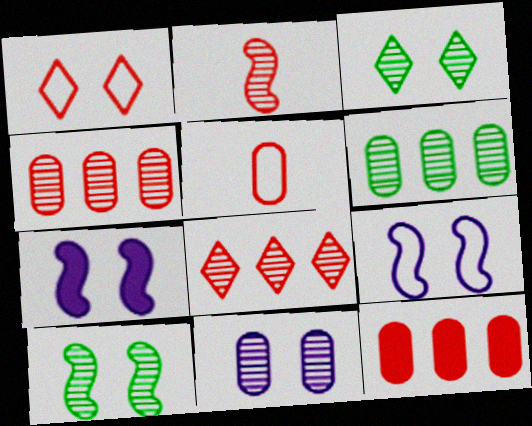[[1, 2, 12]]